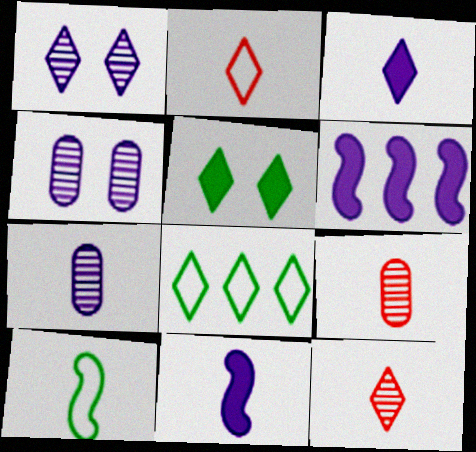[[3, 9, 10]]